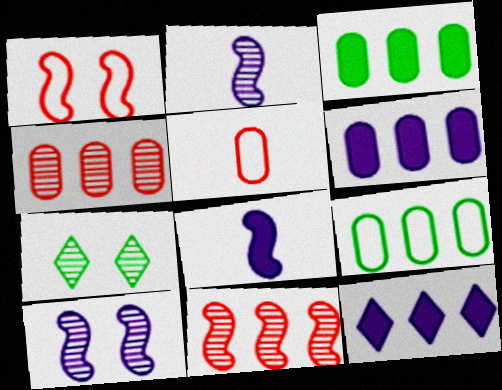[[2, 4, 7], 
[4, 6, 9], 
[9, 11, 12]]